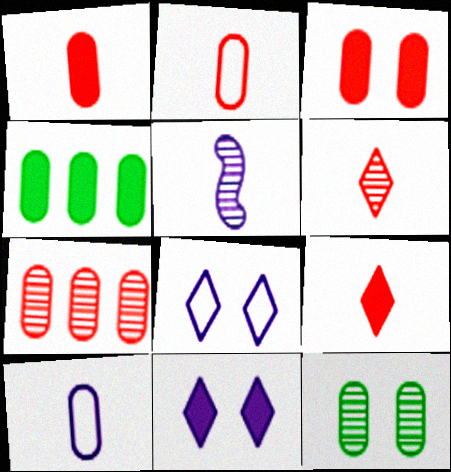[[2, 3, 7]]